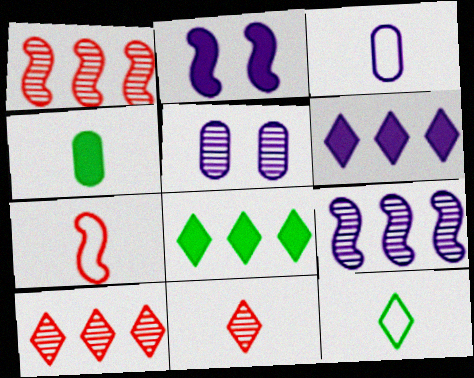[[3, 7, 12], 
[5, 7, 8]]